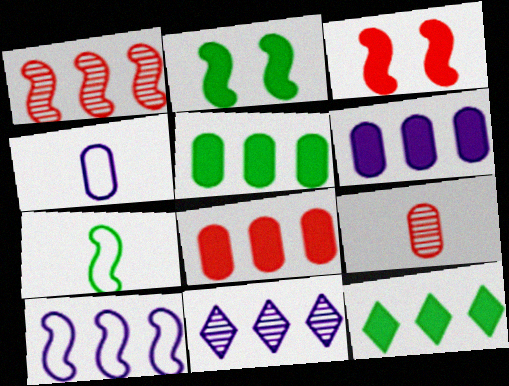[[5, 6, 8], 
[6, 10, 11]]